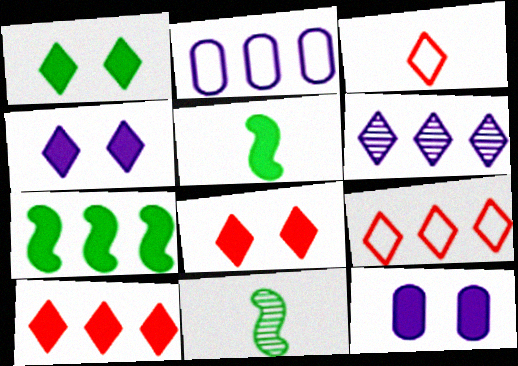[[1, 3, 6], 
[1, 4, 8], 
[2, 8, 11], 
[5, 10, 12], 
[9, 11, 12]]